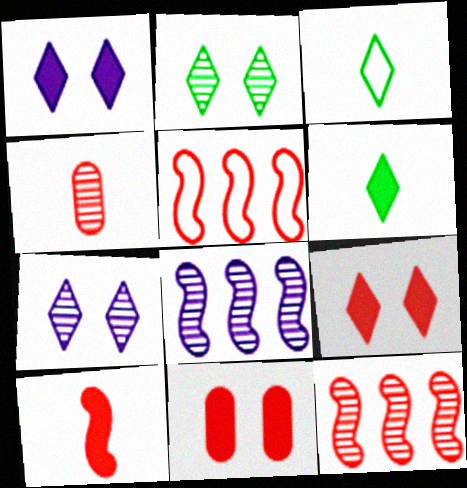[[2, 4, 8], 
[3, 8, 11], 
[4, 5, 9]]